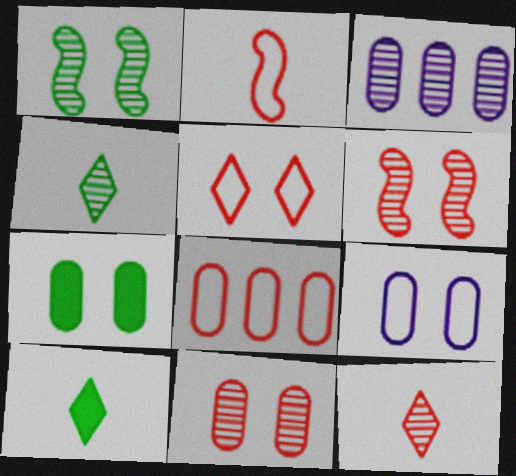[[1, 3, 12], 
[2, 5, 8], 
[3, 4, 6], 
[7, 9, 11]]